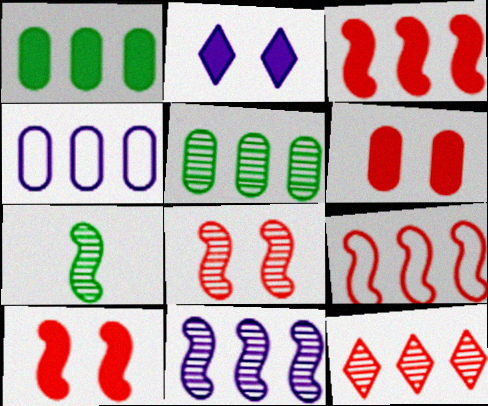[[5, 11, 12], 
[7, 8, 11]]